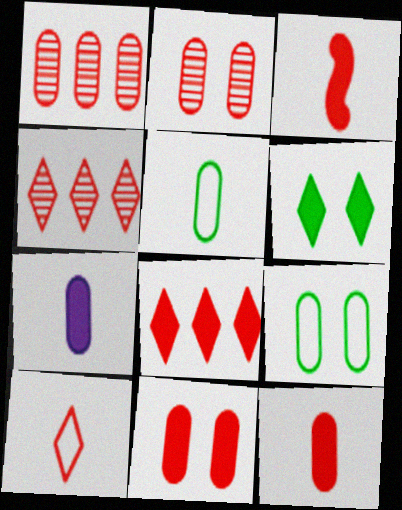[[1, 7, 9], 
[3, 8, 11]]